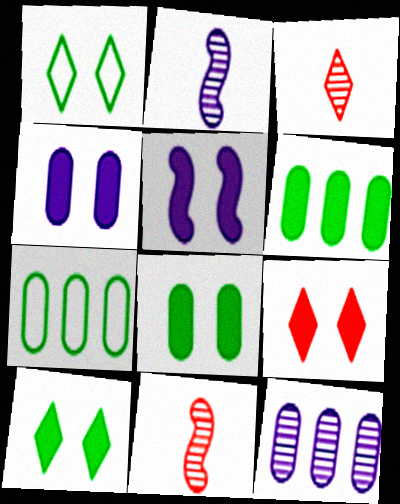[[2, 7, 9], 
[3, 5, 7], 
[5, 8, 9]]